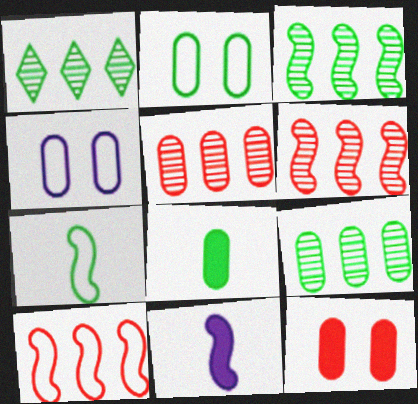[[1, 3, 9], 
[2, 8, 9], 
[4, 5, 8]]